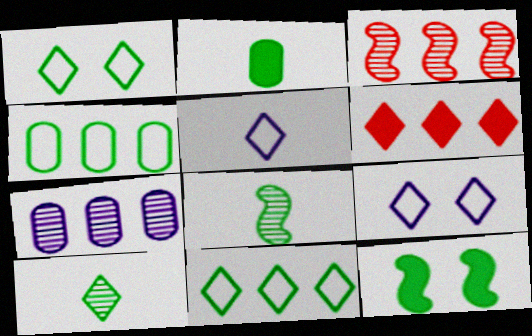[[2, 3, 9], 
[4, 10, 12], 
[6, 9, 10]]